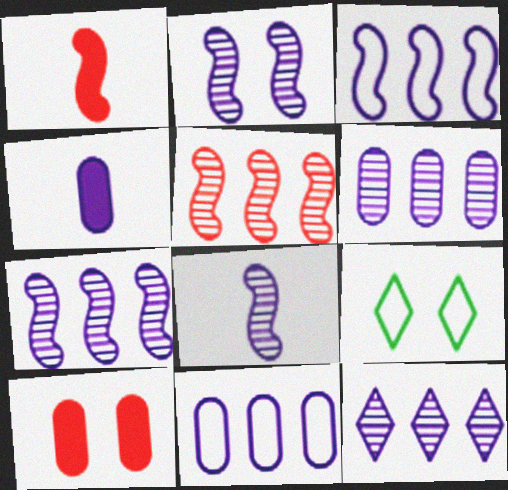[[1, 6, 9], 
[2, 7, 8], 
[2, 9, 10], 
[4, 5, 9], 
[6, 7, 12]]